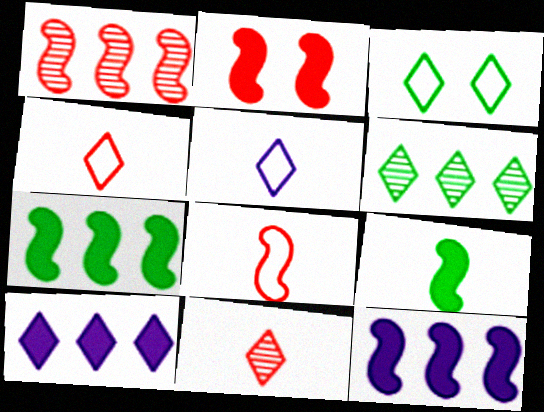[[1, 2, 8], 
[2, 9, 12], 
[3, 10, 11]]